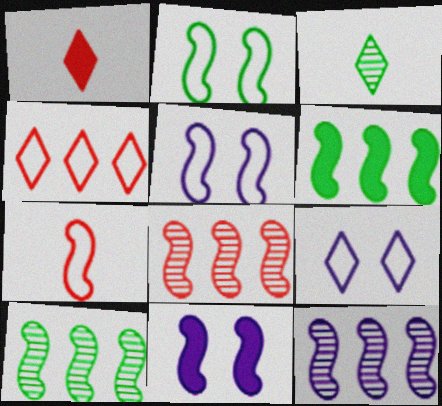[[7, 10, 11], 
[8, 10, 12]]